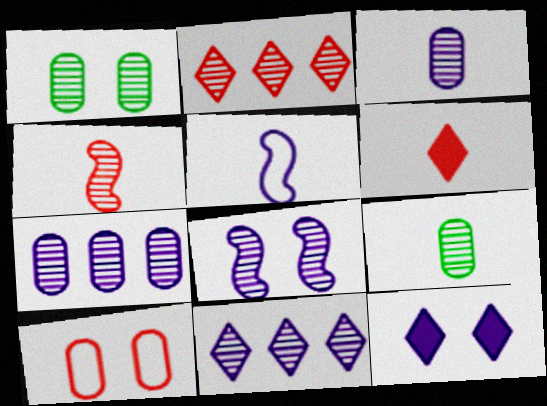[[1, 4, 11], 
[2, 8, 9], 
[3, 8, 11], 
[5, 6, 9], 
[5, 7, 12]]